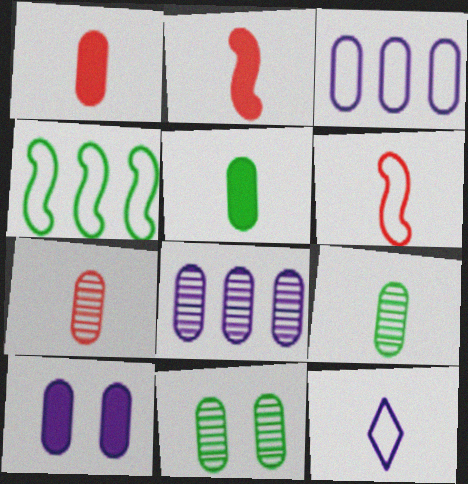[[1, 3, 11], 
[2, 9, 12], 
[7, 8, 11]]